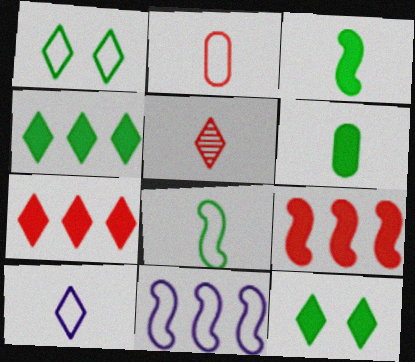[[1, 2, 11], 
[2, 8, 10]]